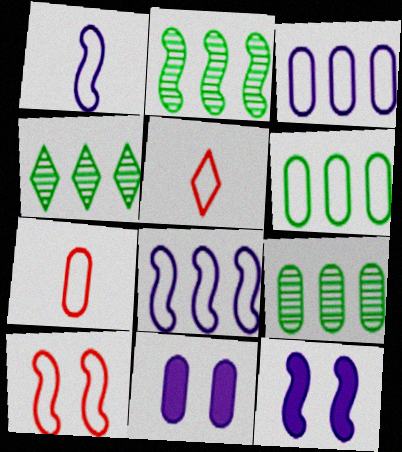[[2, 4, 9], 
[2, 5, 11], 
[4, 7, 12], 
[5, 9, 12], 
[7, 9, 11]]